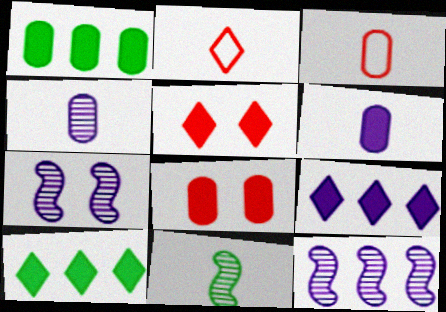[[1, 2, 7], 
[1, 6, 8], 
[2, 6, 11], 
[3, 7, 10]]